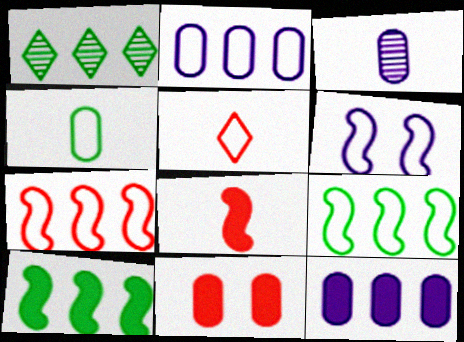[[1, 7, 12]]